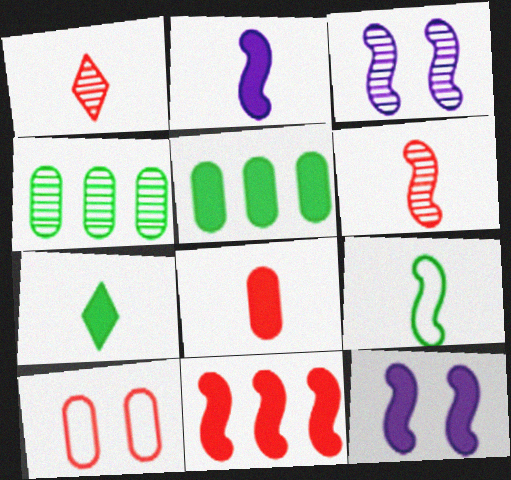[[1, 3, 4], 
[1, 10, 11], 
[2, 6, 9], 
[2, 7, 8], 
[3, 9, 11]]